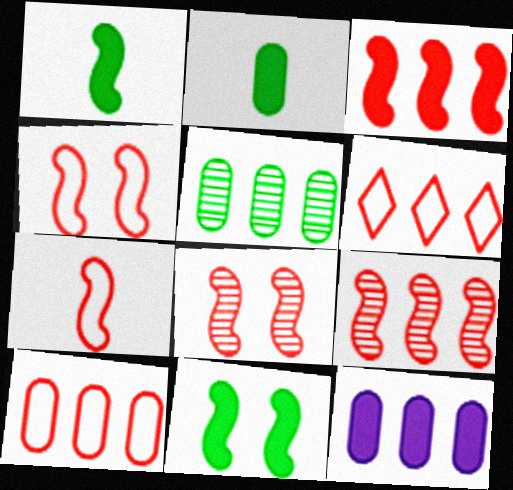[[3, 7, 8], 
[5, 10, 12]]